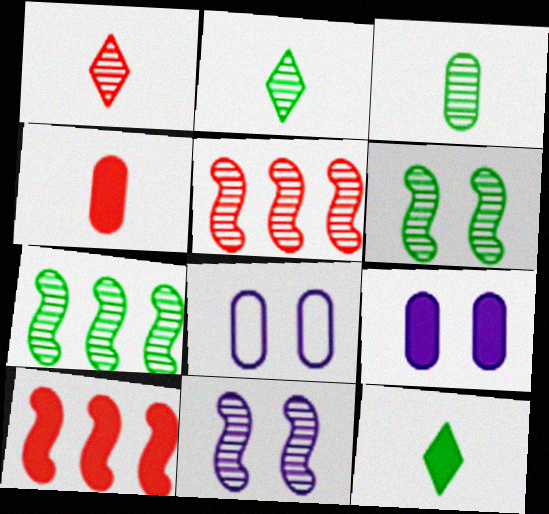[[2, 8, 10], 
[5, 8, 12], 
[9, 10, 12]]